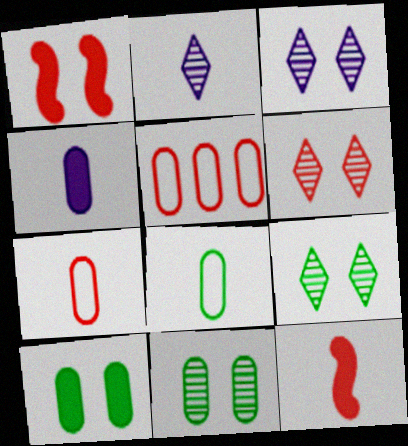[[2, 8, 12], 
[3, 6, 9], 
[4, 5, 11], 
[5, 6, 12]]